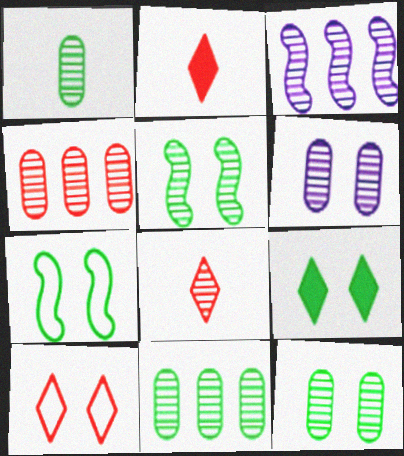[[1, 4, 6], 
[1, 11, 12], 
[3, 8, 12], 
[7, 9, 12]]